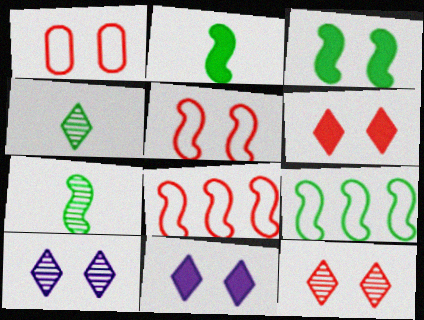[[1, 3, 10], 
[3, 7, 9]]